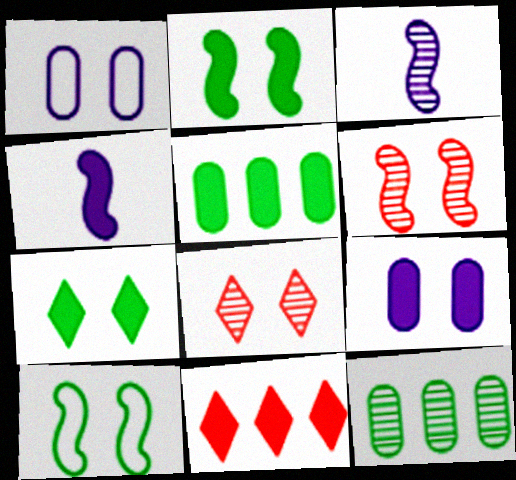[[1, 2, 8], 
[1, 6, 7], 
[3, 8, 12], 
[8, 9, 10]]